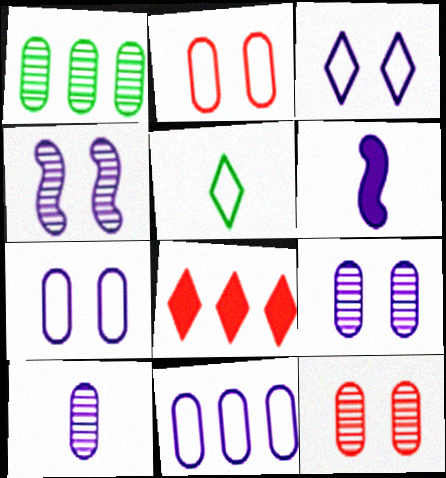[[1, 10, 12]]